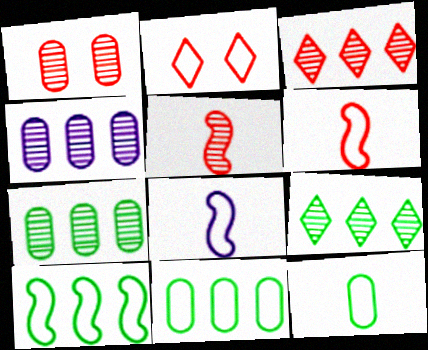[[1, 3, 5], 
[2, 8, 11]]